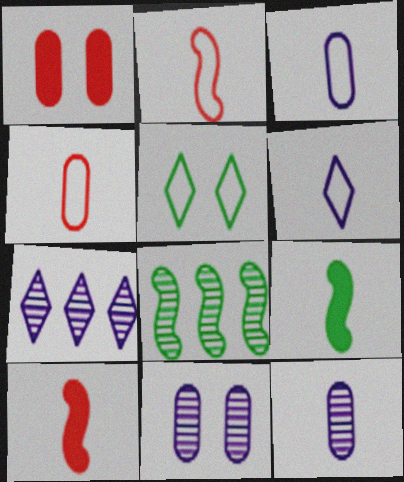[[1, 6, 8]]